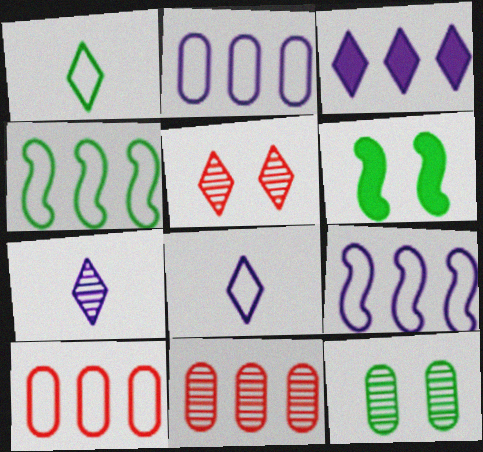[[1, 3, 5], 
[3, 4, 11], 
[6, 7, 10], 
[6, 8, 11]]